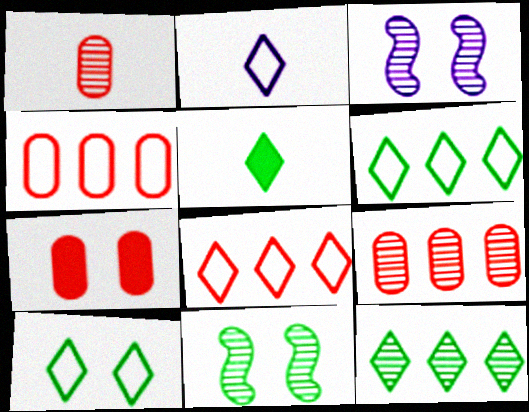[[1, 3, 12], 
[1, 4, 7], 
[2, 8, 10], 
[3, 4, 5], 
[3, 7, 10], 
[5, 10, 12]]